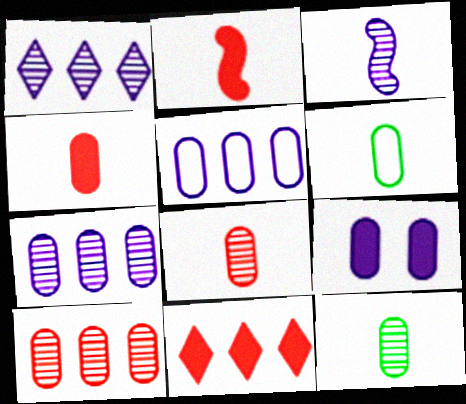[[6, 9, 10]]